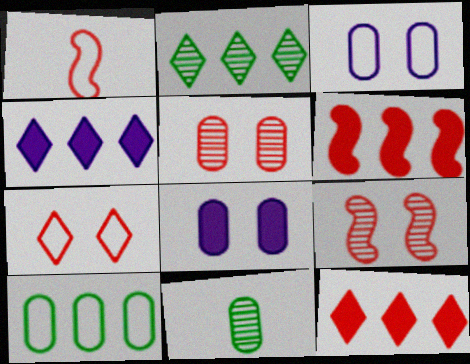[[1, 2, 8], 
[1, 5, 12], 
[1, 6, 9]]